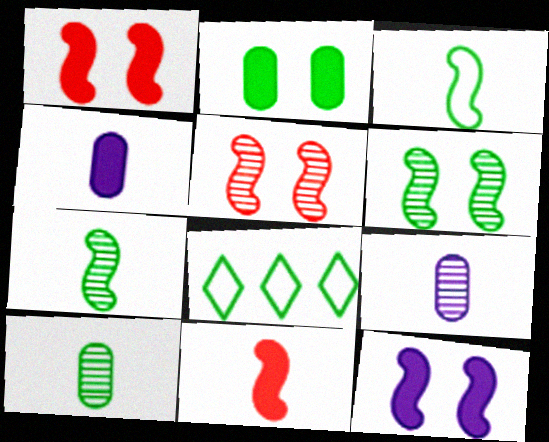[[1, 8, 9], 
[2, 7, 8], 
[4, 5, 8]]